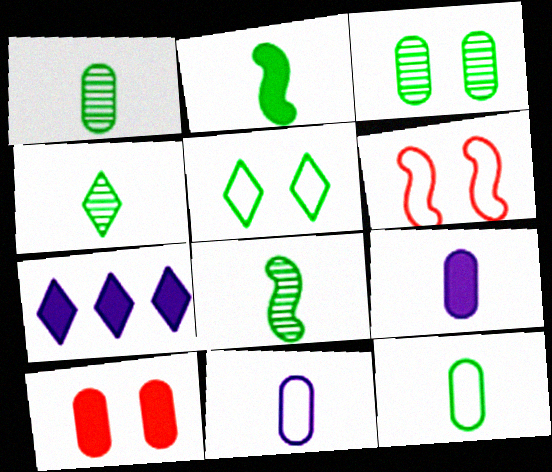[[1, 4, 8], 
[1, 6, 7], 
[2, 4, 12], 
[2, 7, 10]]